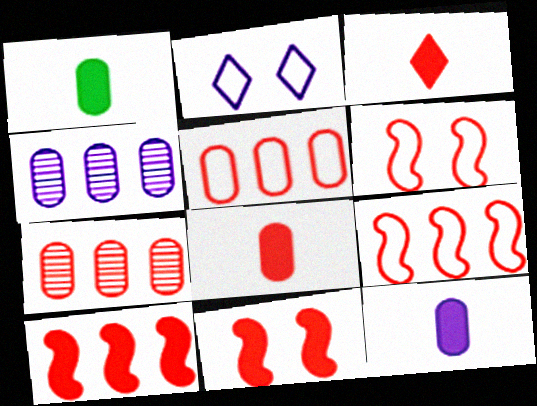[[1, 8, 12], 
[3, 6, 7]]